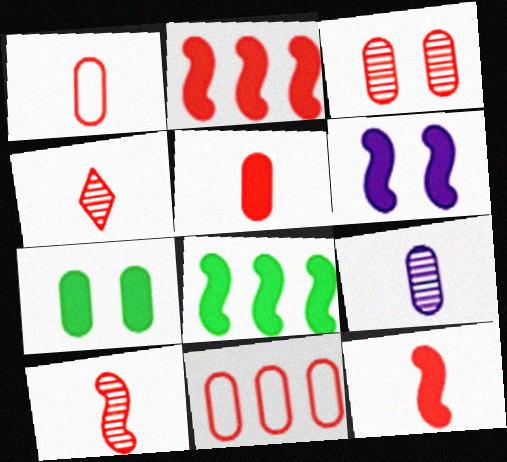[[1, 4, 12], 
[3, 5, 11], 
[6, 8, 12], 
[7, 9, 11]]